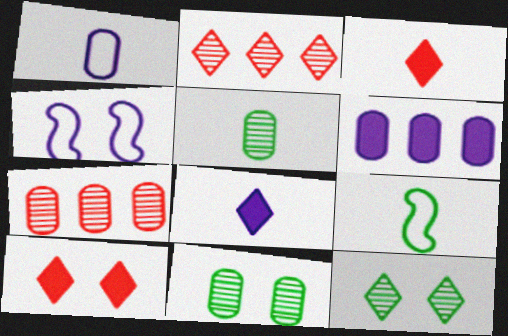[[4, 10, 11]]